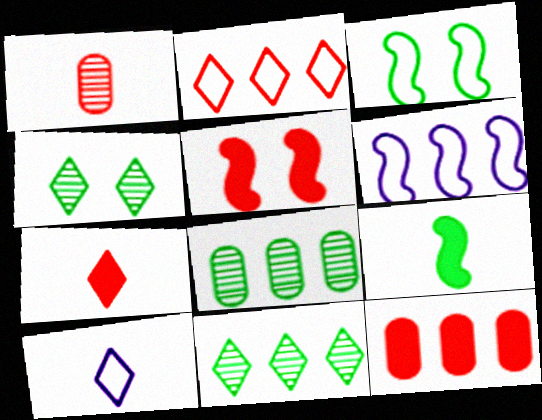[[1, 2, 5], 
[1, 9, 10], 
[5, 7, 12], 
[5, 8, 10], 
[6, 11, 12]]